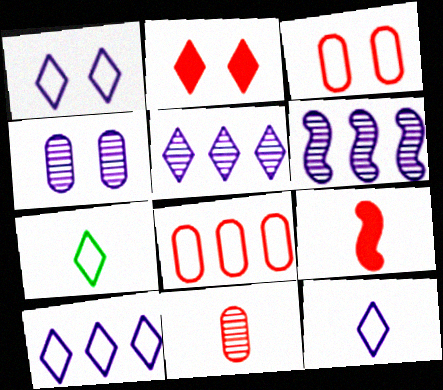[[1, 10, 12], 
[2, 5, 7]]